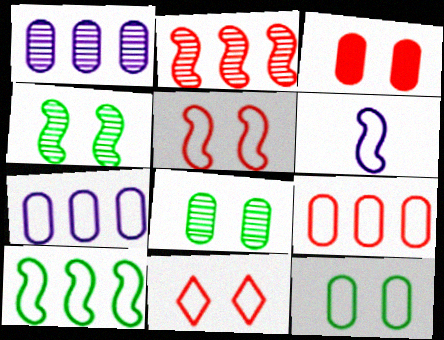[[5, 6, 10]]